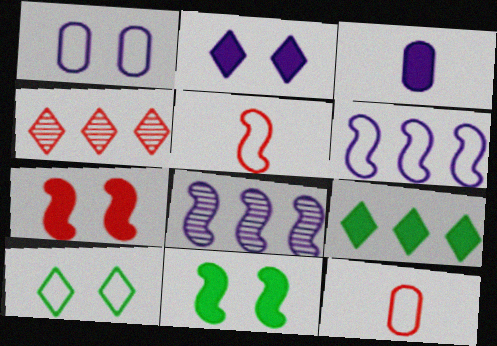[[3, 7, 9], 
[4, 7, 12], 
[5, 8, 11], 
[6, 10, 12]]